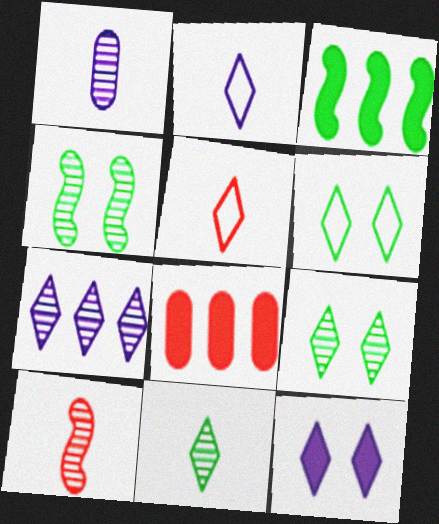[[1, 10, 11], 
[2, 4, 8], 
[2, 7, 12]]